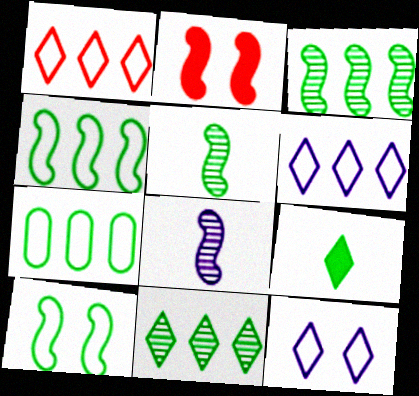[[2, 4, 8]]